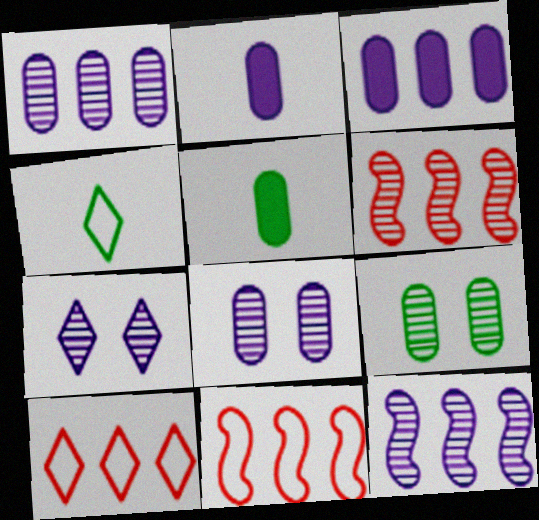[[5, 7, 11]]